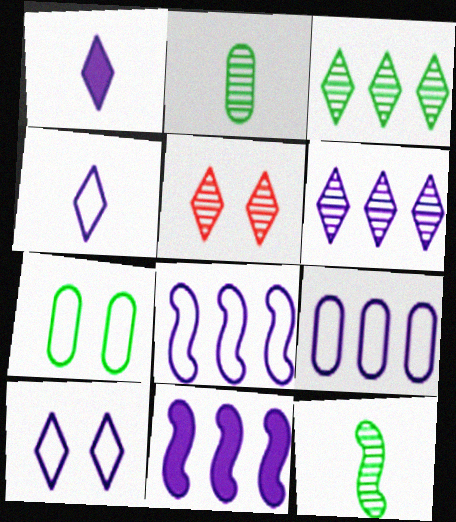[[1, 6, 10], 
[6, 9, 11]]